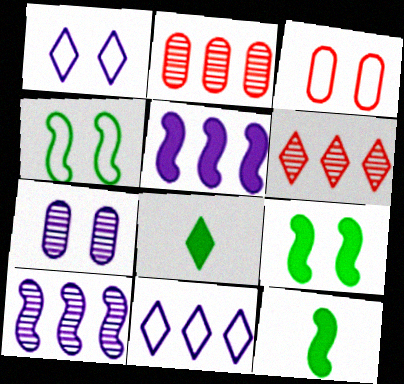[[1, 2, 12], 
[1, 3, 4], 
[1, 6, 8], 
[3, 8, 10]]